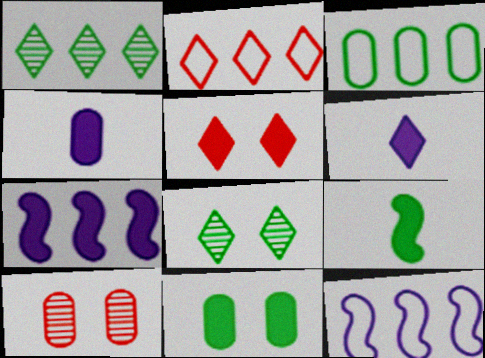[[2, 3, 12], 
[2, 6, 8], 
[3, 4, 10], 
[3, 8, 9]]